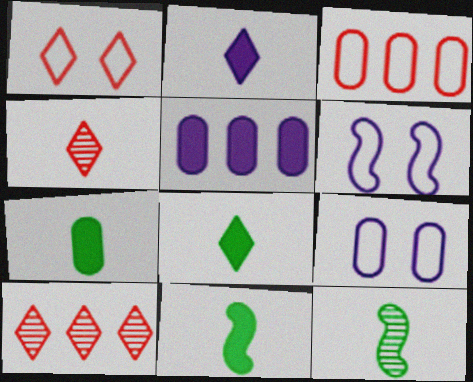[[1, 5, 12], 
[6, 7, 10], 
[7, 8, 11], 
[9, 10, 11]]